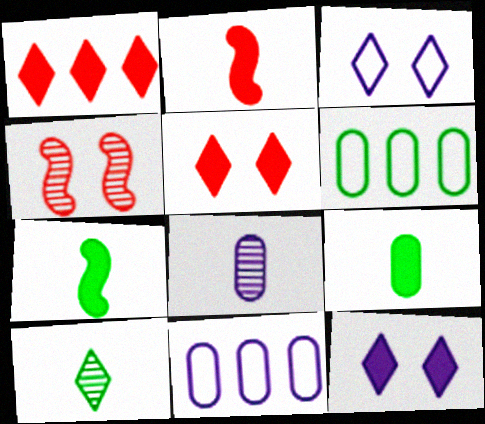[[1, 3, 10]]